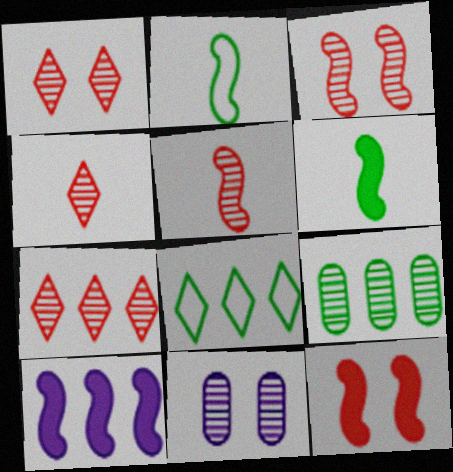[[1, 4, 7], 
[2, 3, 10], 
[6, 10, 12]]